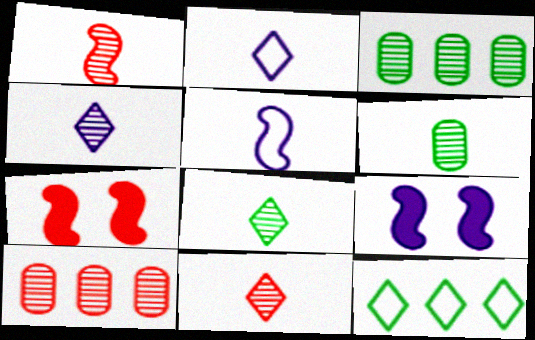[[1, 4, 6], 
[2, 3, 7], 
[4, 8, 11]]